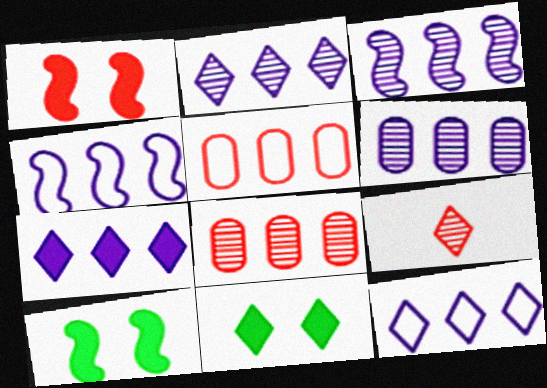[[1, 5, 9], 
[2, 3, 6], 
[2, 7, 12], 
[4, 6, 7], 
[9, 11, 12]]